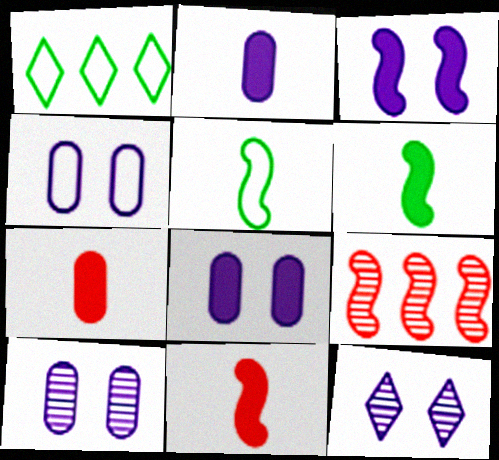[[1, 10, 11], 
[3, 4, 12], 
[3, 5, 9], 
[4, 8, 10]]